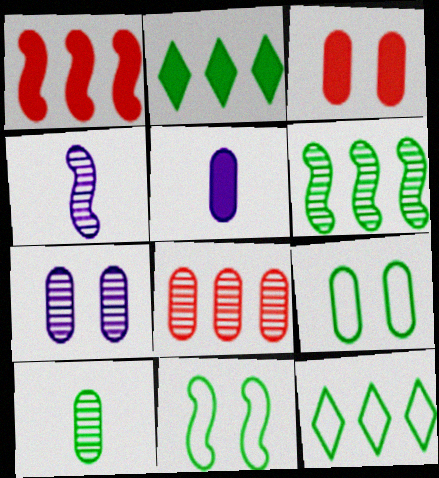[[1, 4, 11], 
[2, 10, 11], 
[3, 4, 12], 
[3, 7, 9], 
[5, 8, 9], 
[7, 8, 10]]